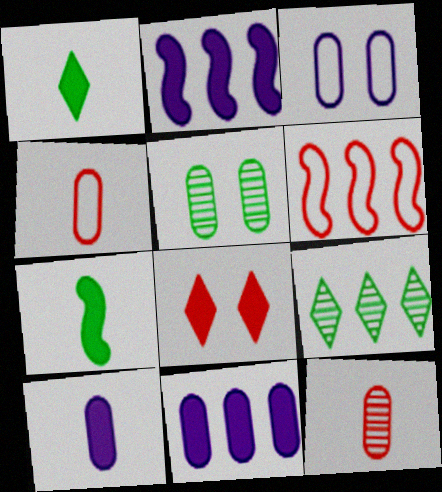[[4, 5, 11], 
[6, 8, 12], 
[6, 9, 11], 
[7, 8, 11]]